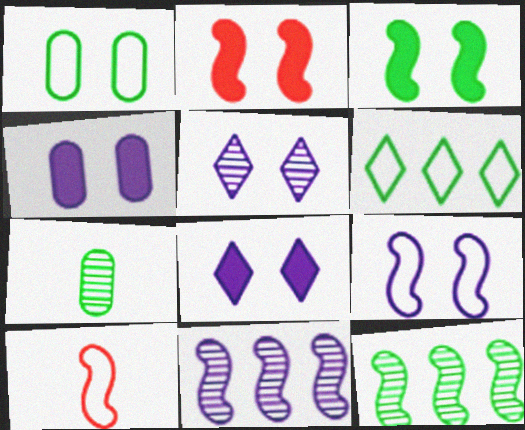[[1, 2, 5], 
[3, 6, 7], 
[3, 10, 11], 
[4, 5, 9]]